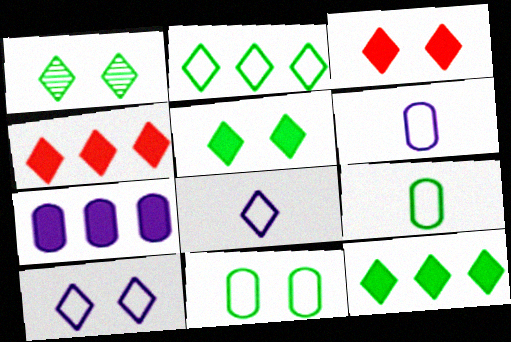[[1, 3, 10], 
[1, 4, 8]]